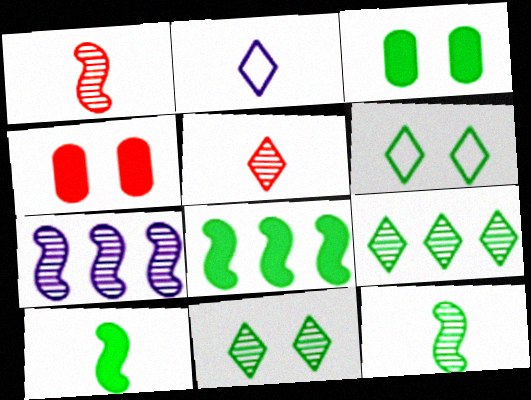[]